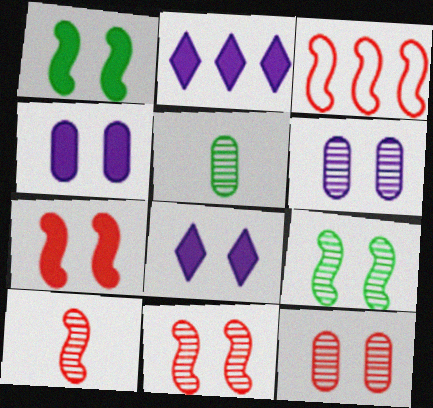[[3, 5, 8], 
[3, 7, 10]]